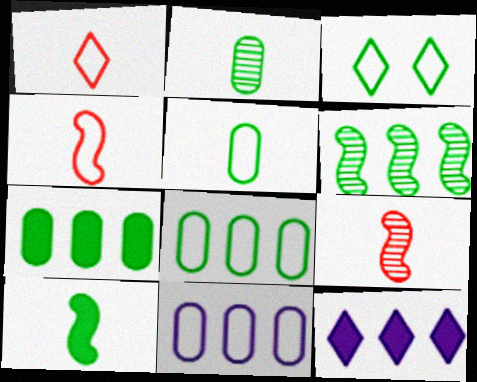[[3, 4, 11]]